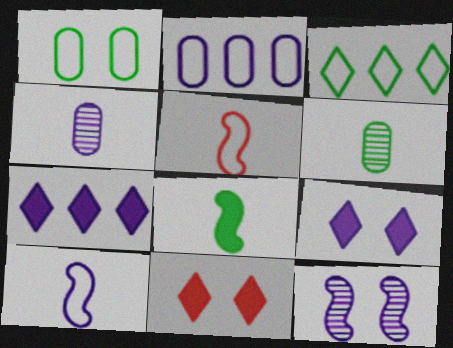[[1, 11, 12]]